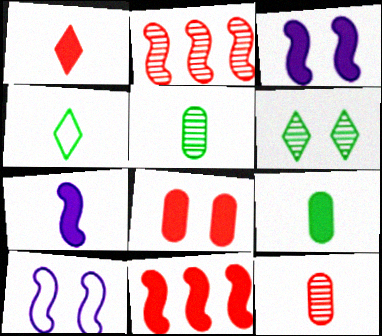[[1, 7, 9], 
[1, 8, 11], 
[4, 7, 12], 
[6, 8, 10]]